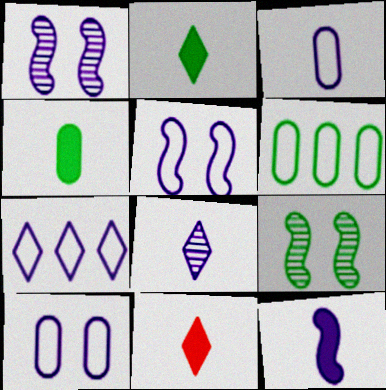[[1, 6, 11], 
[2, 6, 9], 
[3, 5, 7], 
[3, 8, 12], 
[4, 11, 12]]